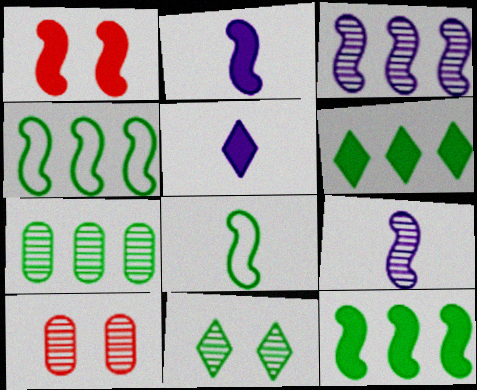[[1, 2, 12], 
[1, 3, 8], 
[1, 4, 9], 
[4, 5, 10], 
[4, 6, 7]]